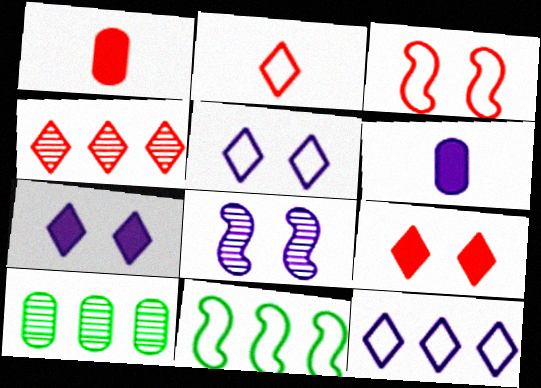[[1, 3, 4], 
[2, 4, 9], 
[6, 8, 12]]